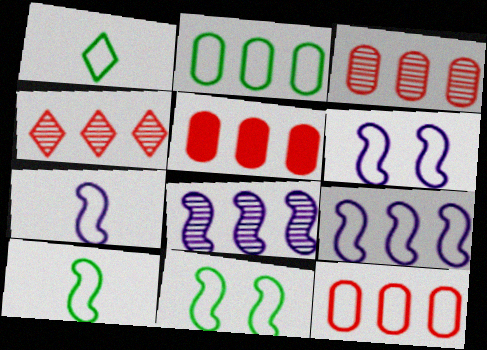[[1, 2, 11], 
[1, 6, 12], 
[3, 5, 12], 
[6, 7, 9]]